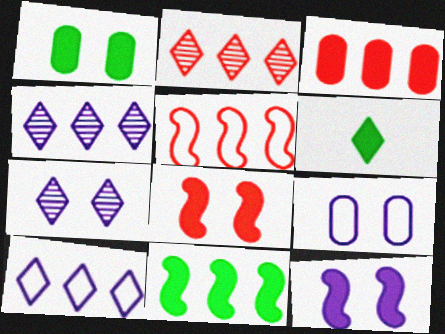[[1, 6, 11], 
[2, 3, 5], 
[3, 6, 12], 
[7, 9, 12]]